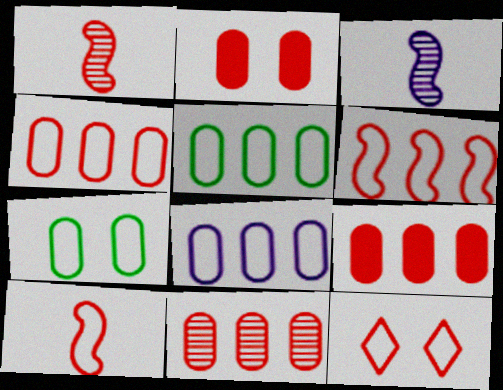[[1, 9, 12], 
[4, 5, 8], 
[4, 9, 11], 
[4, 10, 12]]